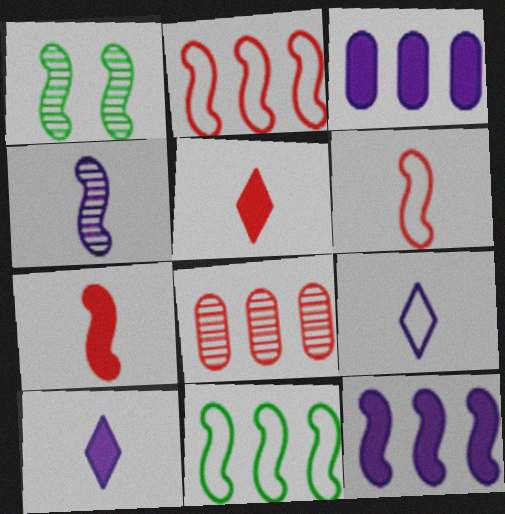[[1, 6, 12]]